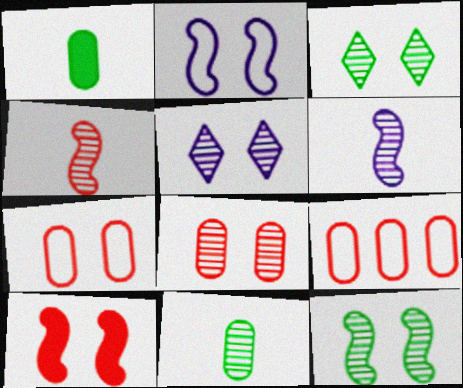[[2, 10, 12], 
[5, 8, 12]]